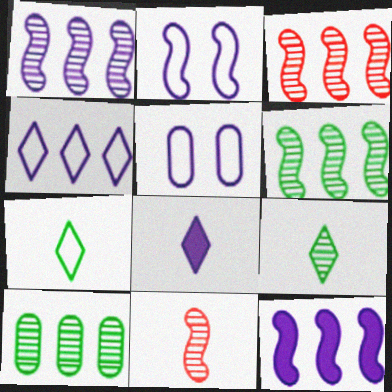[[1, 3, 6], 
[1, 5, 8]]